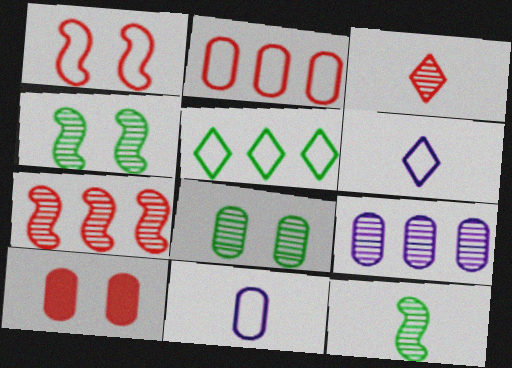[[1, 5, 11], 
[3, 4, 9]]